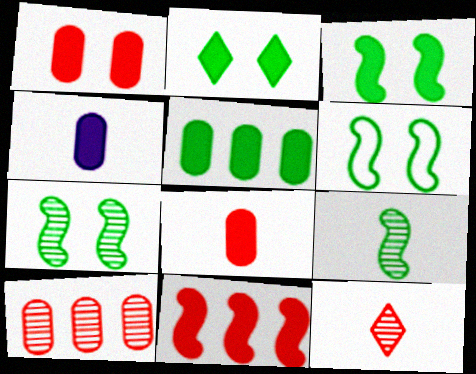[[1, 4, 5], 
[2, 4, 11], 
[3, 6, 7]]